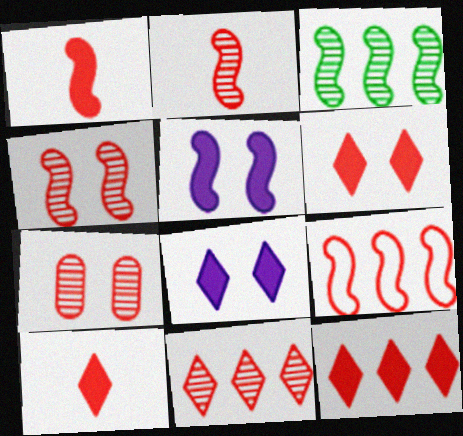[[1, 4, 9], 
[2, 7, 11], 
[6, 10, 12], 
[7, 9, 10]]